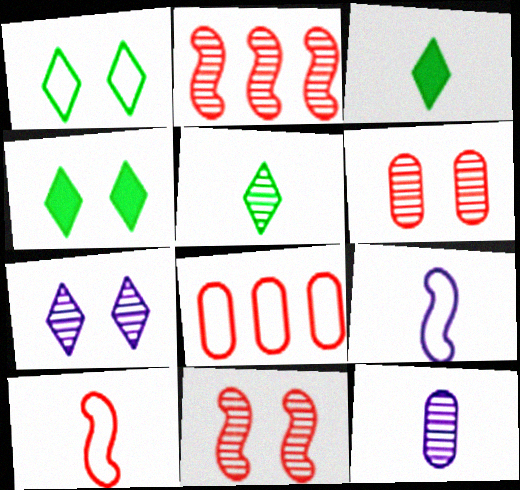[[1, 8, 9], 
[3, 10, 12]]